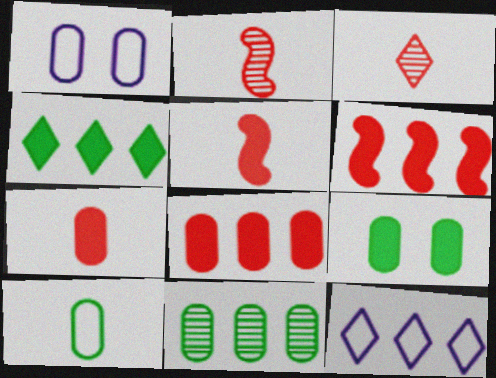[[1, 2, 4], 
[1, 7, 11], 
[2, 9, 12], 
[6, 11, 12], 
[9, 10, 11]]